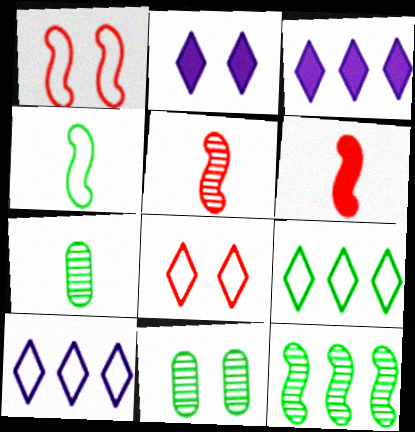[[1, 2, 11], 
[1, 3, 7], 
[6, 10, 11]]